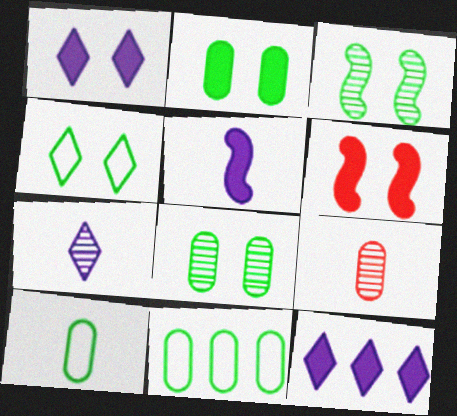[[1, 2, 6], 
[2, 3, 4], 
[6, 7, 11]]